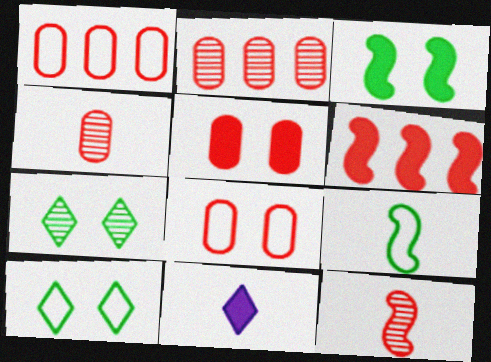[[1, 4, 5], 
[4, 9, 11]]